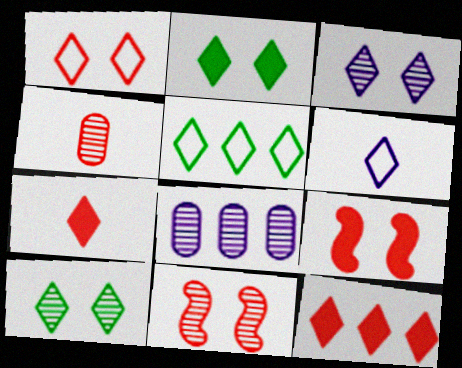[[1, 2, 3], 
[1, 5, 6], 
[3, 5, 7], 
[6, 10, 12]]